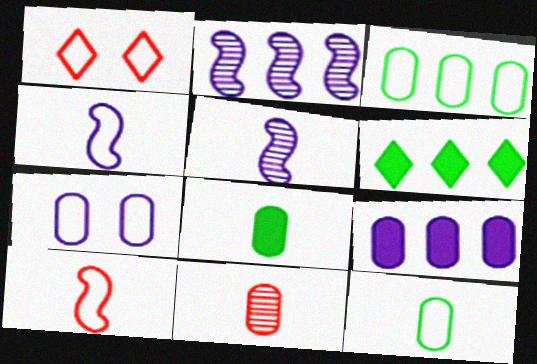[[1, 2, 8], 
[1, 3, 4]]